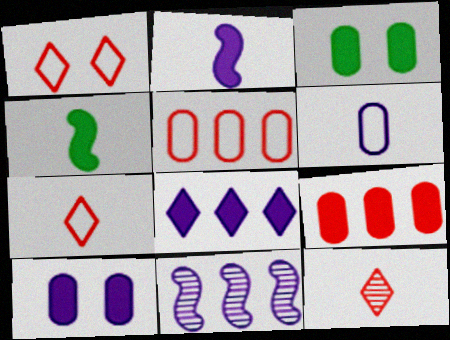[[2, 8, 10], 
[3, 7, 11], 
[4, 6, 12]]